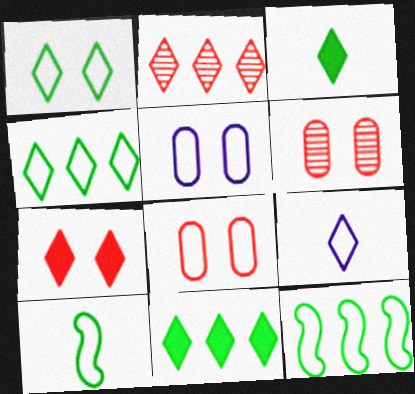[[8, 9, 12]]